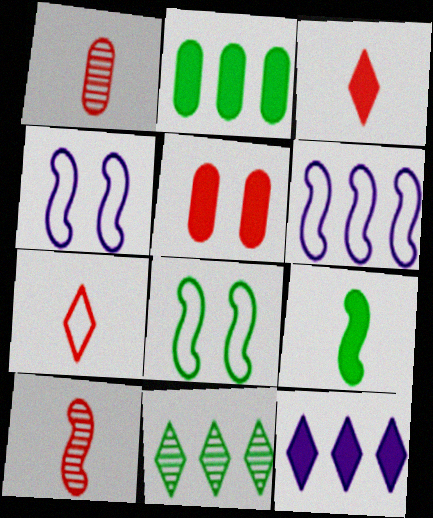[[1, 8, 12], 
[5, 9, 12]]